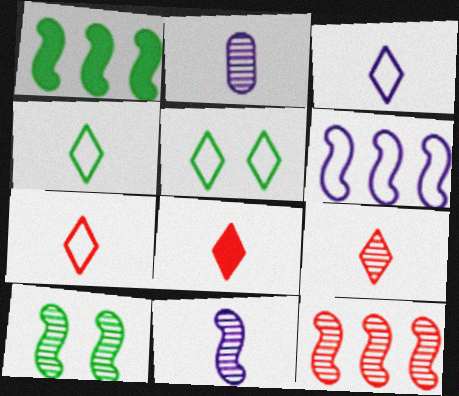[[1, 6, 12], 
[3, 4, 7], 
[7, 8, 9], 
[10, 11, 12]]